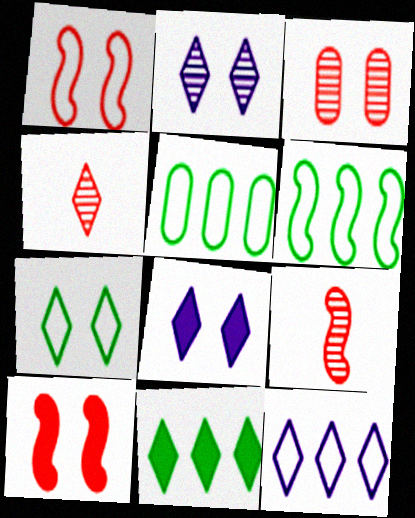[[5, 8, 9]]